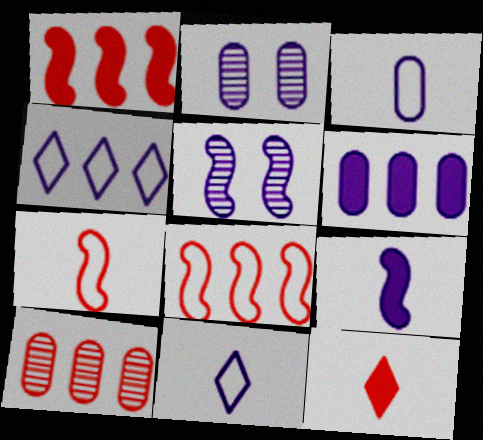[[2, 3, 6], 
[2, 4, 9], 
[5, 6, 11]]